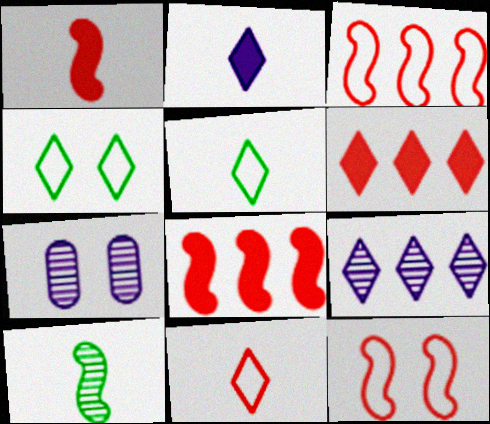[[5, 7, 8]]